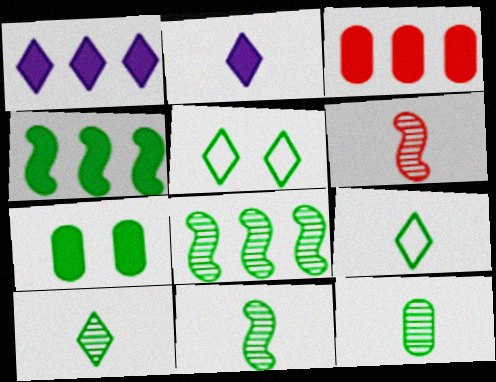[[1, 3, 4], 
[4, 5, 12], 
[7, 8, 9], 
[10, 11, 12]]